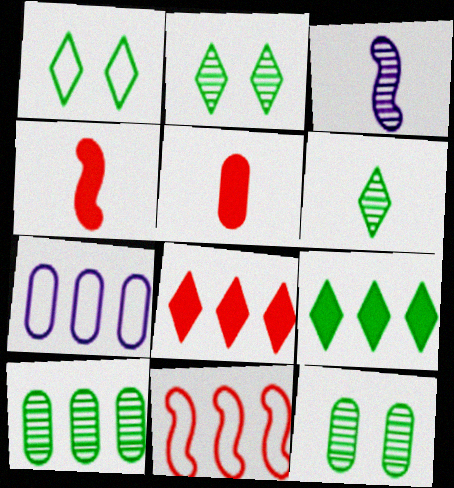[[1, 6, 9], 
[2, 4, 7], 
[5, 7, 12]]